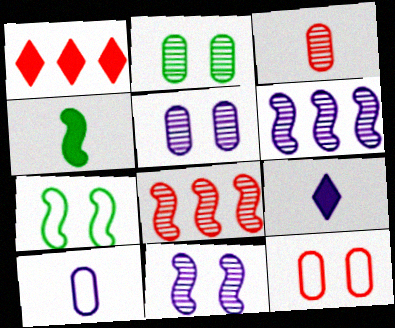[]